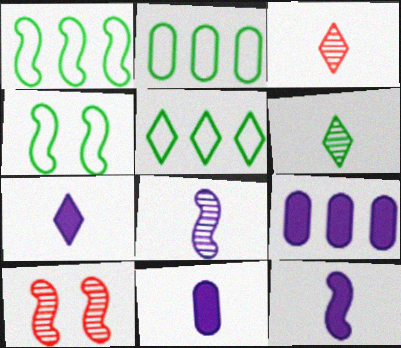[[1, 2, 5], 
[1, 10, 12], 
[2, 7, 10], 
[3, 4, 9], 
[5, 10, 11], 
[7, 11, 12]]